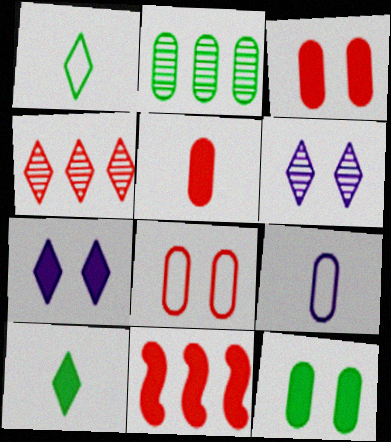[[1, 4, 7], 
[2, 3, 9]]